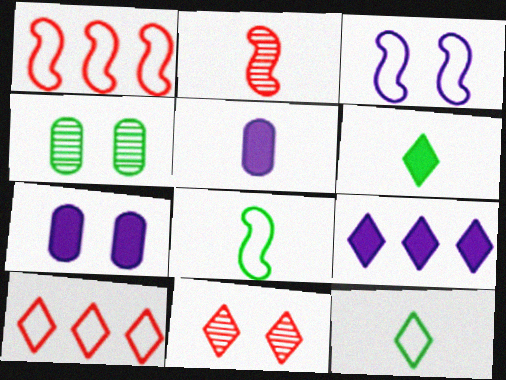[[1, 3, 8], 
[2, 5, 12], 
[9, 11, 12]]